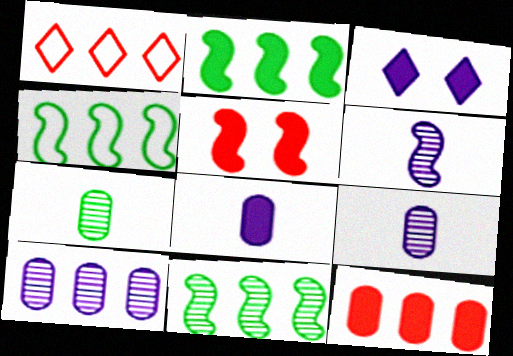[[1, 2, 10], 
[2, 4, 11], 
[4, 5, 6]]